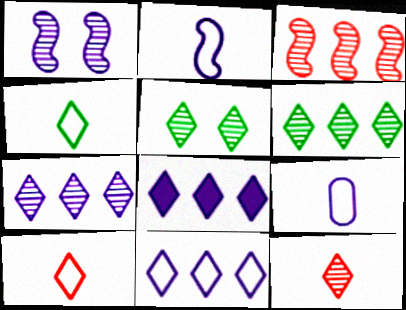[[1, 8, 9], 
[5, 7, 12], 
[5, 8, 10], 
[7, 8, 11]]